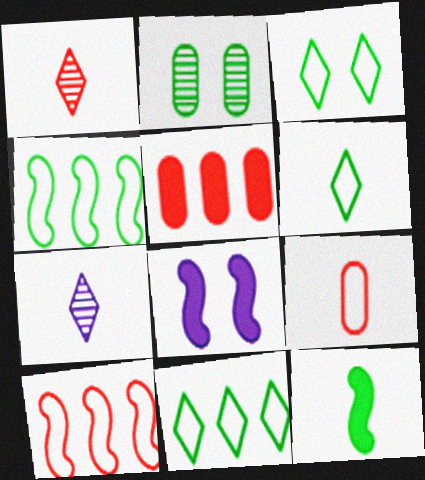[[2, 11, 12], 
[3, 6, 11], 
[7, 9, 12]]